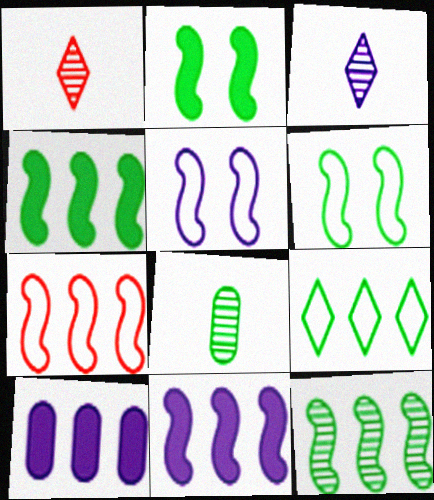[[1, 6, 10], 
[2, 8, 9], 
[3, 5, 10], 
[7, 11, 12]]